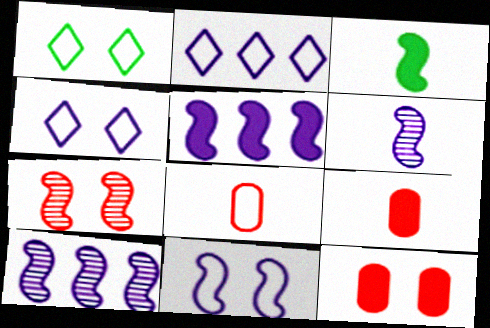[[1, 9, 10], 
[5, 6, 11]]